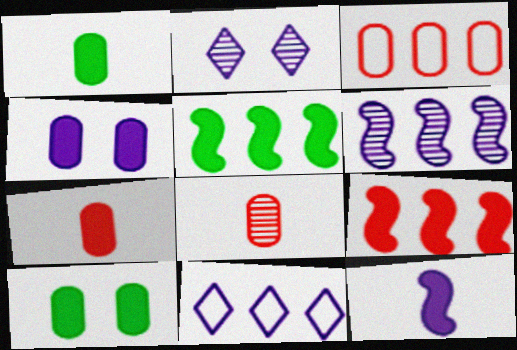[]